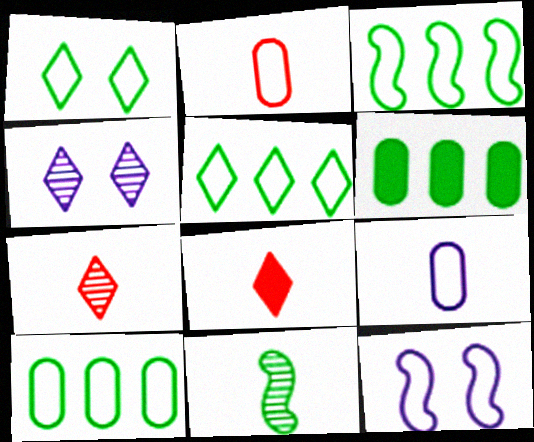[[1, 6, 11], 
[2, 5, 12], 
[3, 5, 10], 
[4, 5, 8], 
[6, 7, 12], 
[8, 9, 11]]